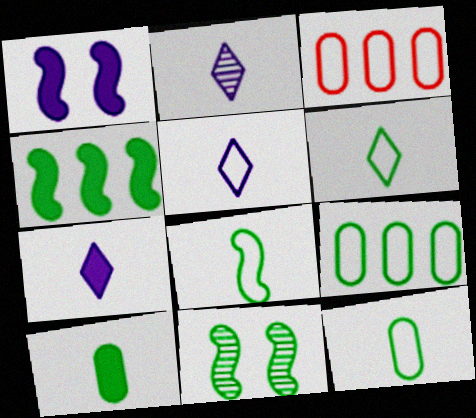[[2, 5, 7], 
[3, 7, 11], 
[4, 8, 11], 
[6, 8, 12]]